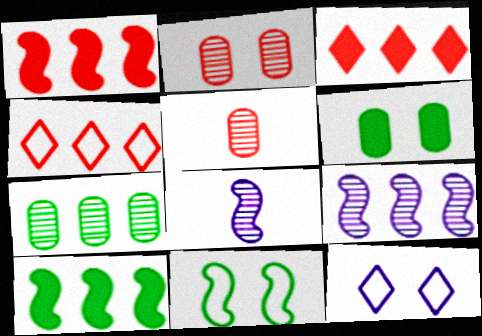[[1, 8, 11], 
[4, 6, 8], 
[5, 10, 12]]